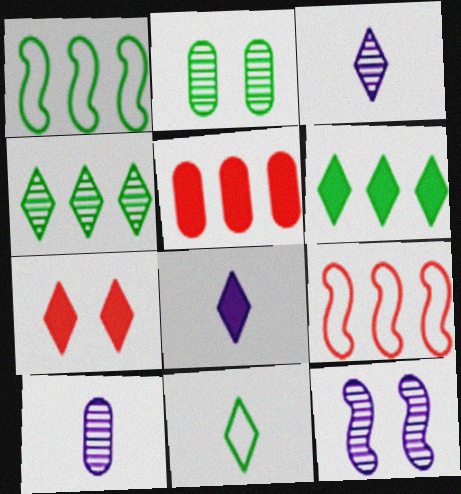[[1, 7, 10], 
[2, 8, 9], 
[5, 11, 12], 
[6, 7, 8]]